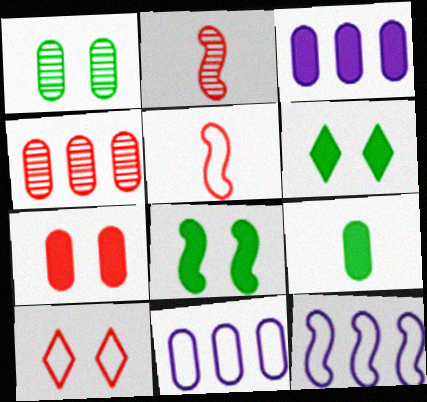[[2, 6, 11], 
[2, 8, 12], 
[3, 7, 9]]